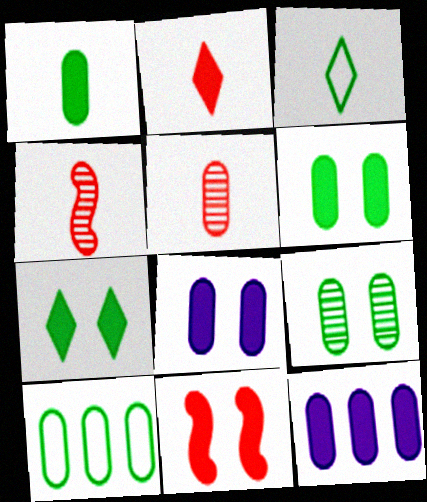[[1, 9, 10], 
[5, 8, 10], 
[7, 8, 11]]